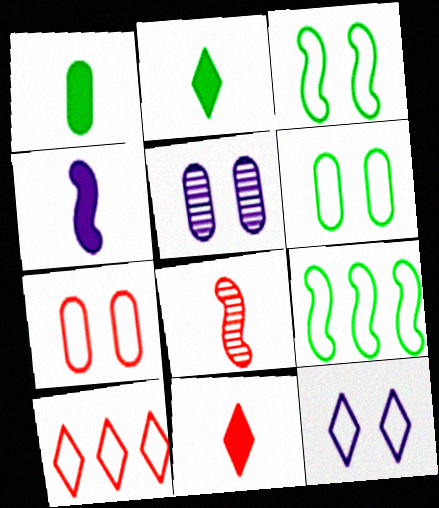[[1, 4, 11], 
[3, 7, 12], 
[5, 9, 11]]